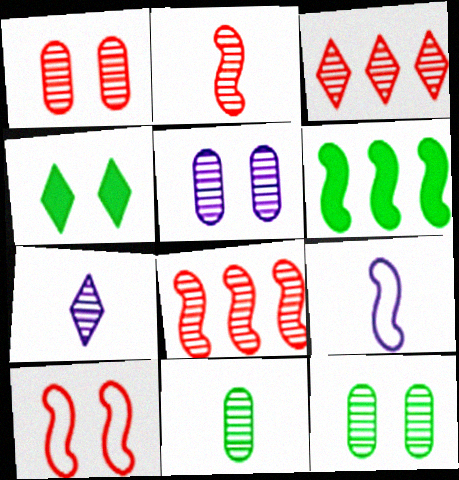[[1, 2, 3], 
[1, 5, 12], 
[2, 7, 11], 
[4, 5, 10], 
[7, 8, 12]]